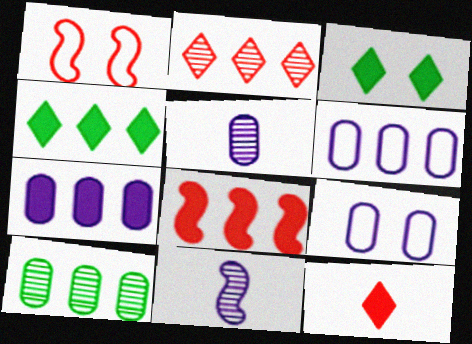[[1, 4, 5], 
[4, 7, 8], 
[5, 7, 9]]